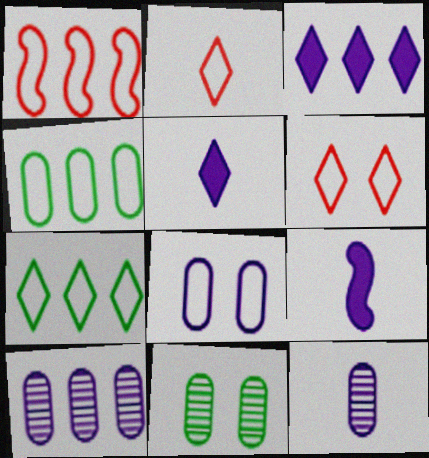[[1, 5, 11]]